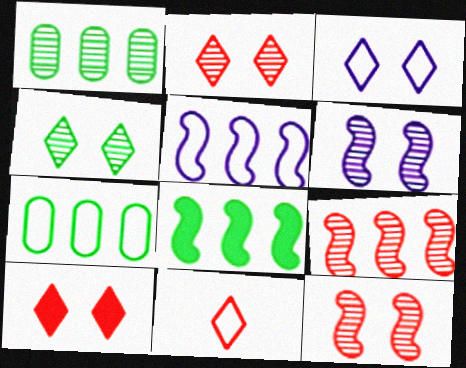[[3, 4, 10], 
[5, 8, 9]]